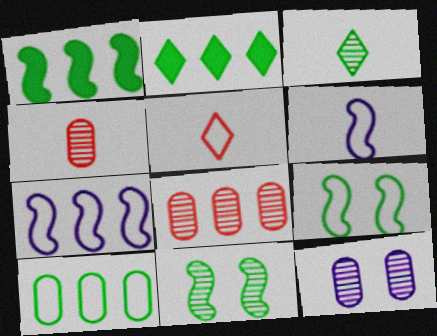[[1, 5, 12], 
[2, 7, 8]]